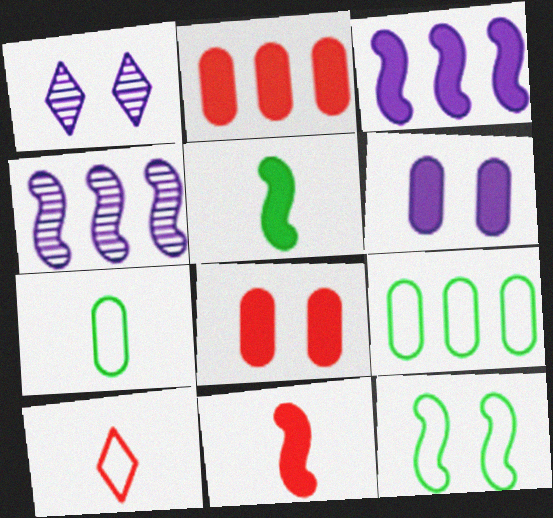[[1, 8, 12], 
[1, 9, 11], 
[4, 11, 12]]